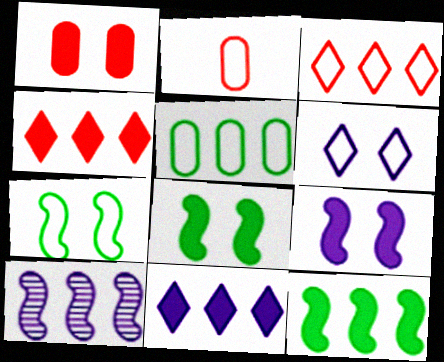[[4, 5, 10]]